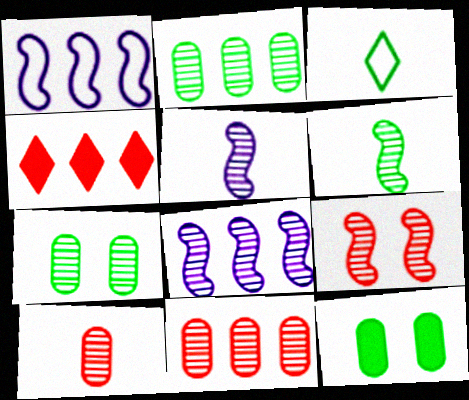[[1, 2, 4], 
[6, 8, 9]]